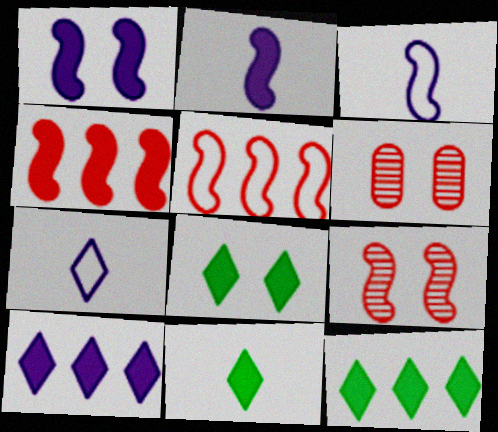[[3, 6, 12], 
[8, 11, 12]]